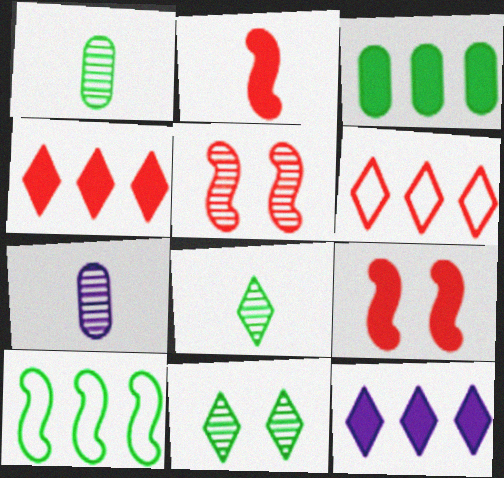[]